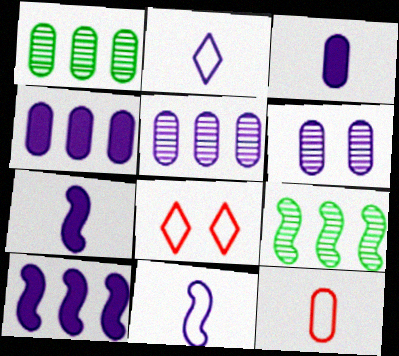[[1, 7, 8], 
[2, 6, 10], 
[3, 8, 9]]